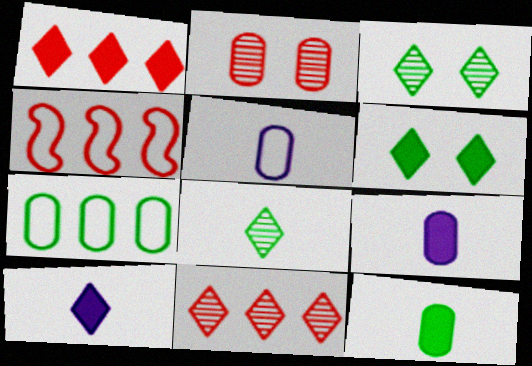[[1, 6, 10], 
[2, 7, 9], 
[3, 4, 9]]